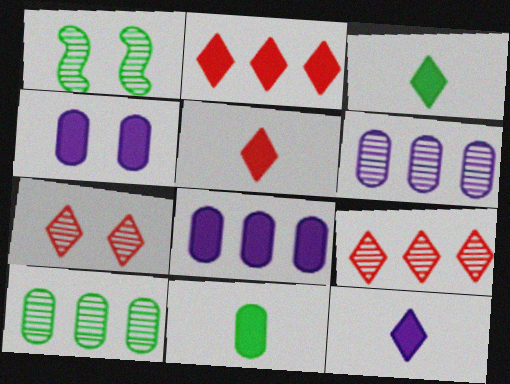[[3, 5, 12]]